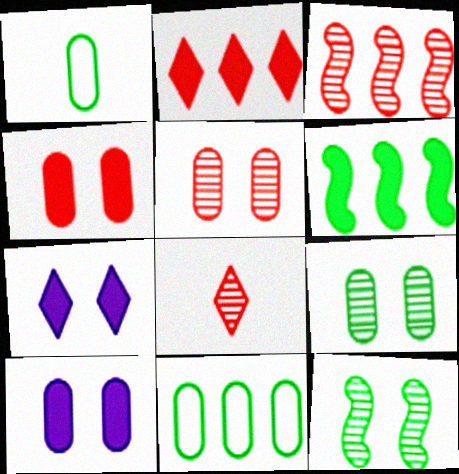[[1, 3, 7], 
[3, 5, 8]]